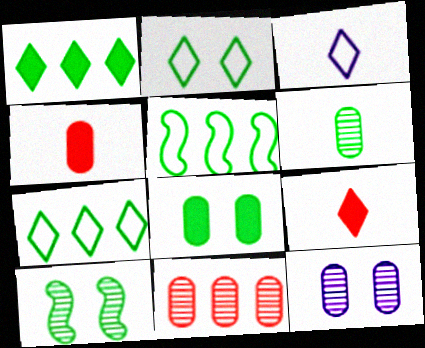[[2, 8, 10], 
[5, 9, 12], 
[6, 11, 12]]